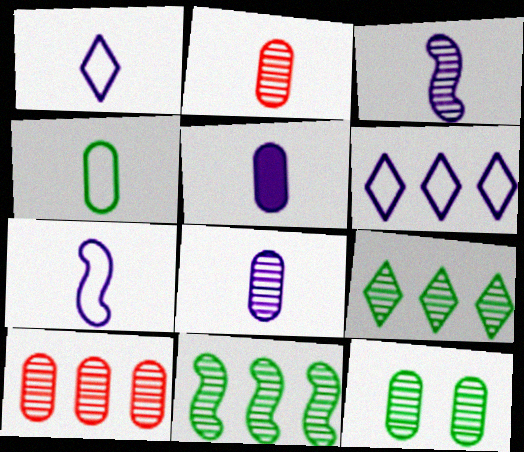[[1, 3, 5], 
[2, 4, 5], 
[8, 10, 12]]